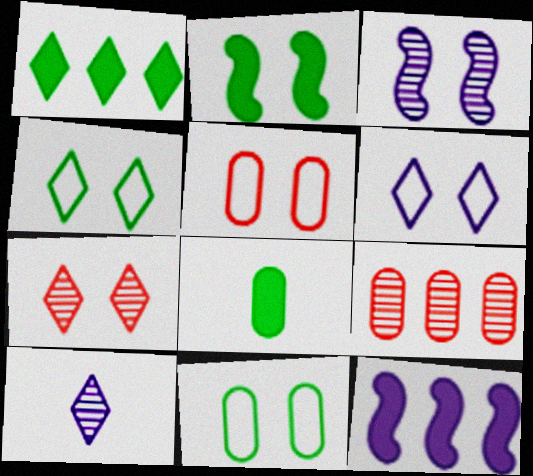[[1, 2, 8]]